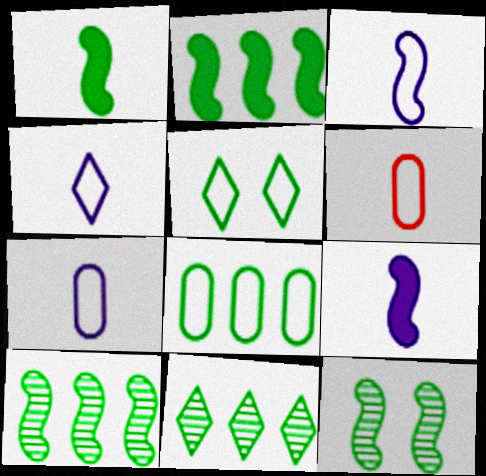[[2, 8, 11], 
[3, 4, 7]]